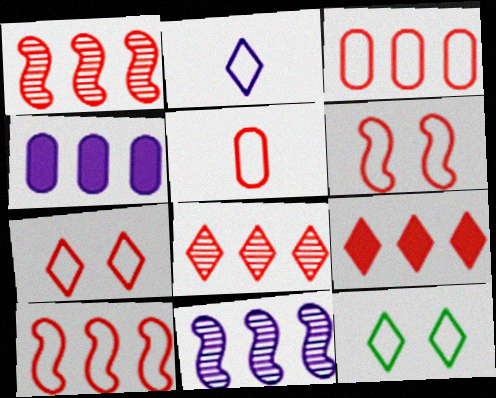[[1, 3, 9], 
[5, 7, 10]]